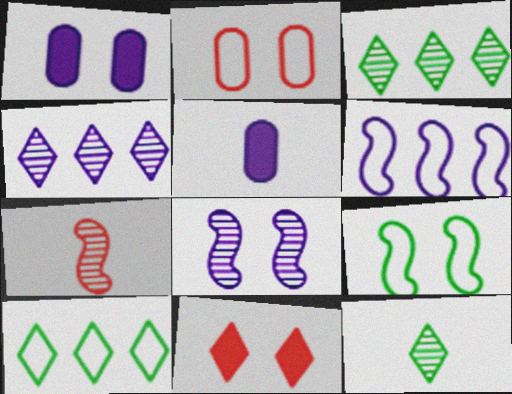[[1, 7, 10]]